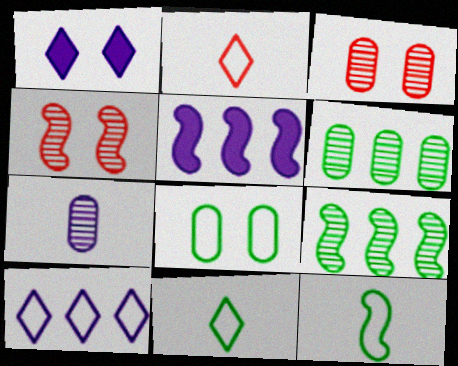[[1, 4, 8], 
[3, 5, 11], 
[3, 6, 7], 
[4, 5, 12]]